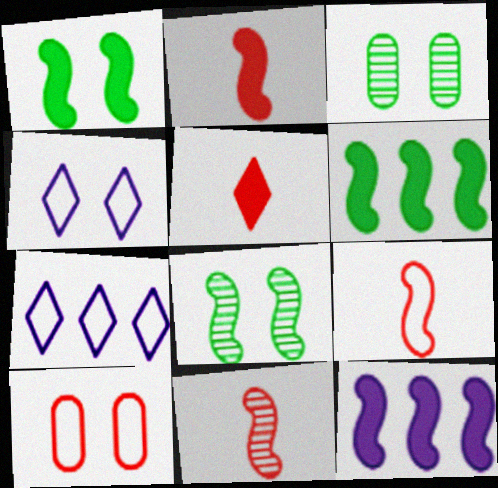[[1, 2, 12], 
[2, 3, 7], 
[2, 9, 11], 
[8, 9, 12]]